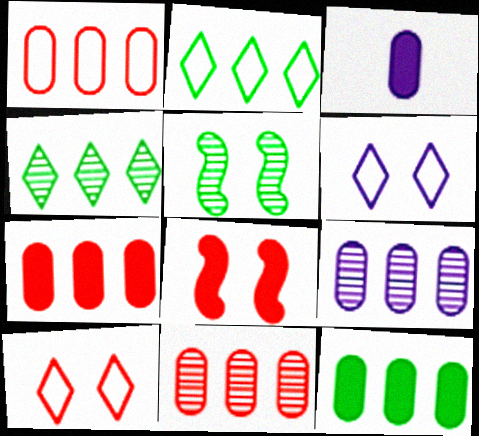[[1, 7, 11], 
[1, 9, 12]]